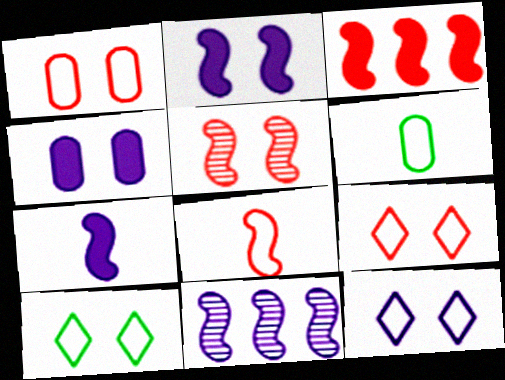[[3, 5, 8], 
[4, 5, 10], 
[9, 10, 12]]